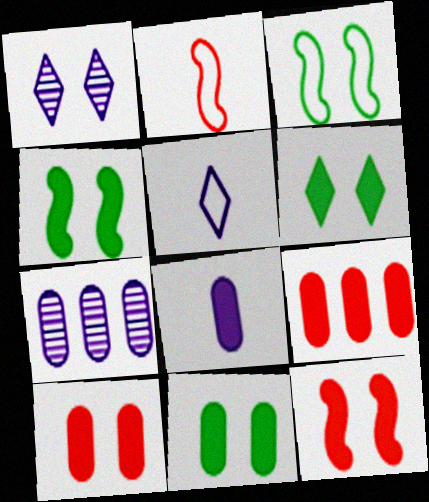[[1, 3, 10], 
[2, 6, 7], 
[4, 6, 11], 
[8, 9, 11]]